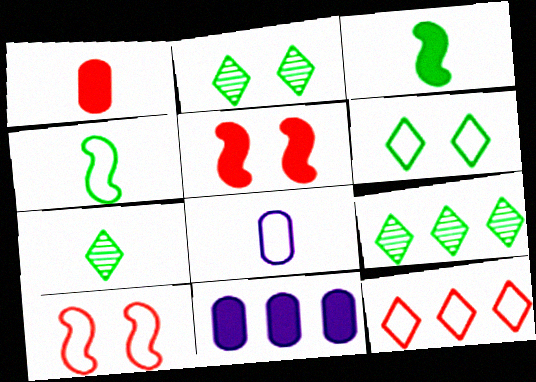[[2, 7, 9], 
[5, 8, 9], 
[7, 10, 11]]